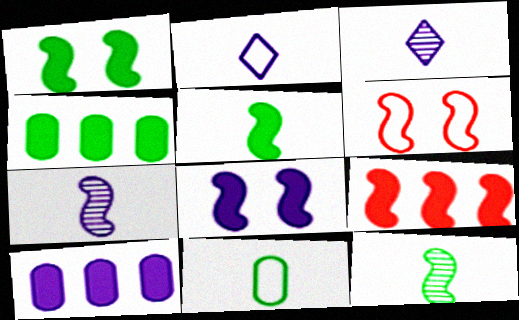[[3, 4, 6], 
[5, 8, 9]]